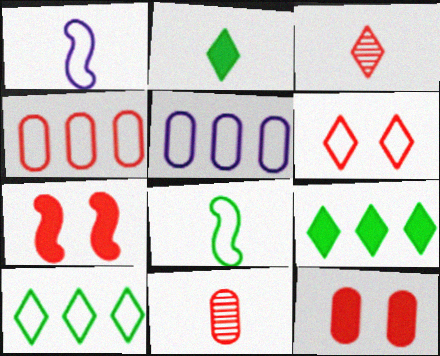[[1, 2, 11], 
[3, 4, 7], 
[4, 11, 12], 
[5, 6, 8]]